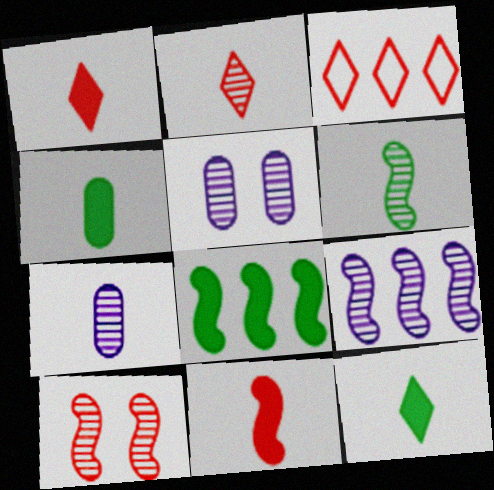[[2, 6, 7], 
[6, 9, 10]]